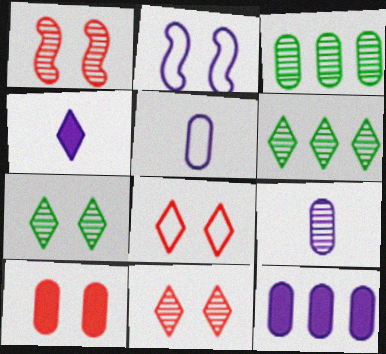[[1, 6, 9], 
[1, 8, 10], 
[2, 7, 10], 
[3, 5, 10], 
[4, 6, 8]]